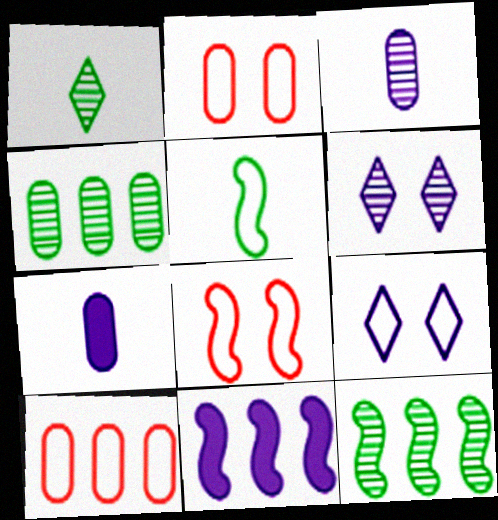[[1, 2, 11], 
[2, 4, 7], 
[3, 9, 11], 
[5, 9, 10]]